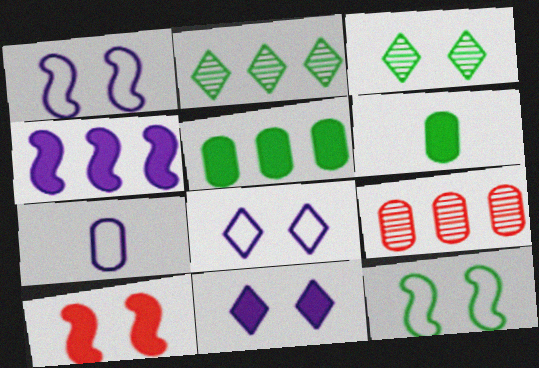[[2, 6, 12], 
[2, 7, 10]]